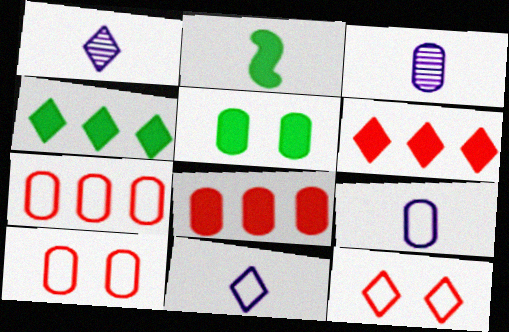[[1, 4, 12], 
[2, 4, 5], 
[3, 5, 7]]